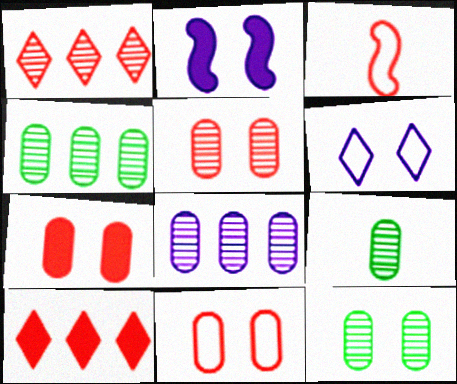[[1, 3, 7], 
[3, 5, 10], 
[4, 9, 12], 
[5, 7, 11], 
[5, 8, 9]]